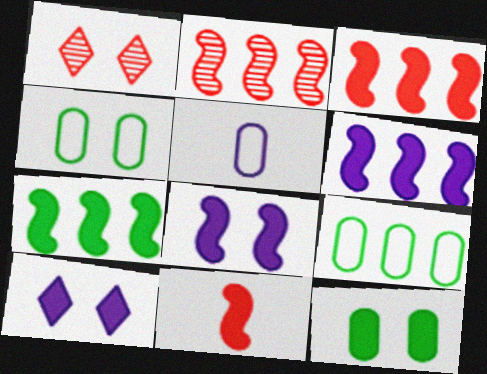[[1, 4, 8], 
[1, 5, 7], 
[3, 6, 7], 
[7, 8, 11]]